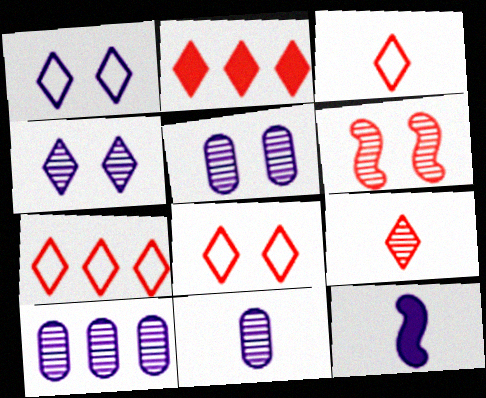[[1, 10, 12], 
[2, 8, 9], 
[3, 7, 8], 
[5, 10, 11]]